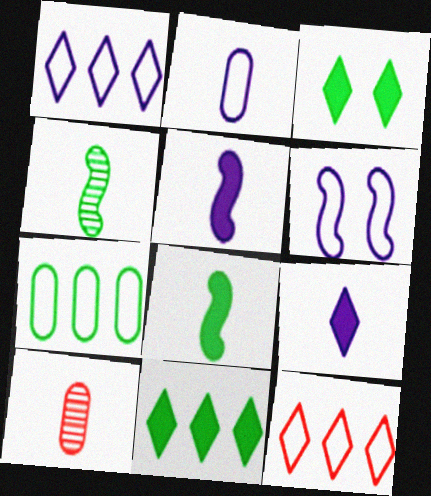[[1, 2, 6], 
[3, 4, 7], 
[6, 10, 11]]